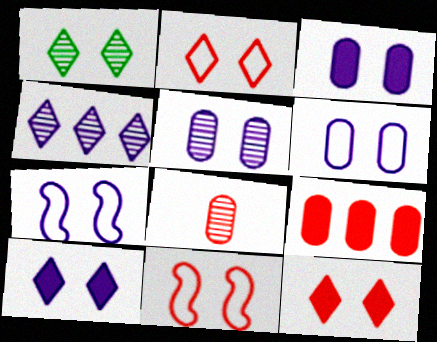[[1, 2, 10], 
[1, 3, 11], 
[3, 5, 6], 
[5, 7, 10]]